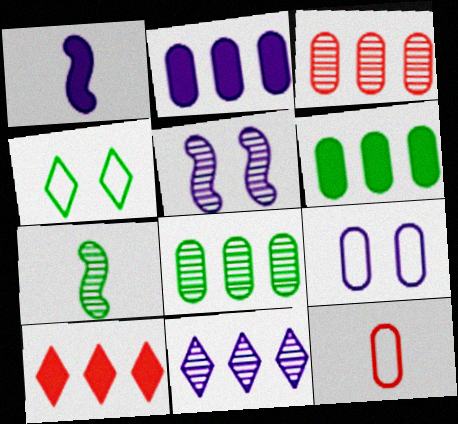[[1, 3, 4], 
[1, 9, 11], 
[4, 6, 7], 
[7, 9, 10]]